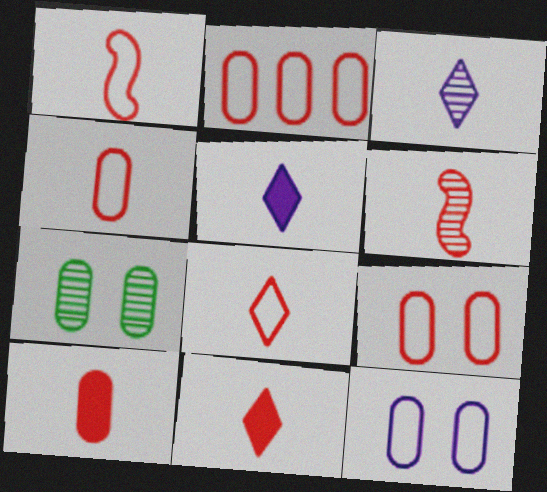[[1, 4, 8], 
[2, 4, 9], 
[4, 6, 11], 
[6, 8, 10]]